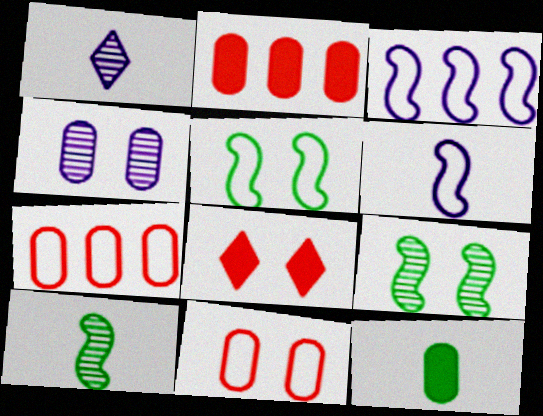[[1, 2, 5], 
[4, 5, 8], 
[4, 7, 12]]